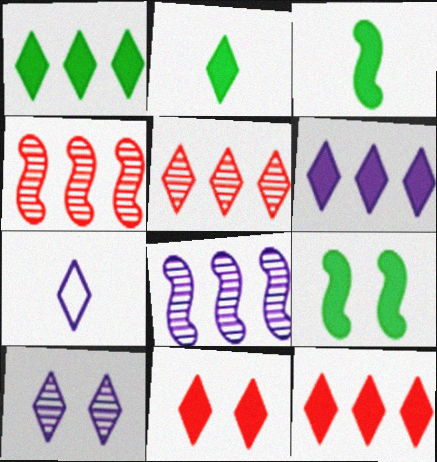[[1, 6, 12], 
[2, 6, 11], 
[6, 7, 10]]